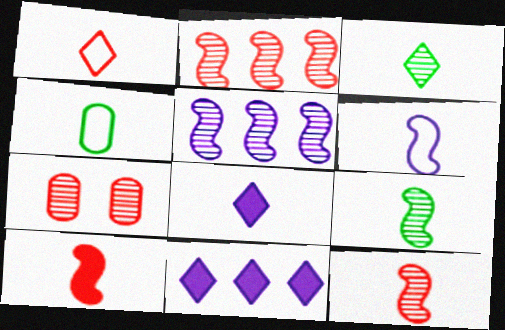[[1, 3, 8], 
[1, 4, 6], 
[3, 5, 7], 
[4, 8, 12], 
[6, 9, 10]]